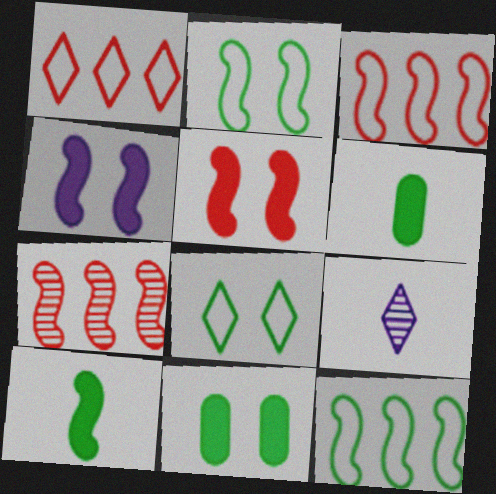[[3, 9, 11]]